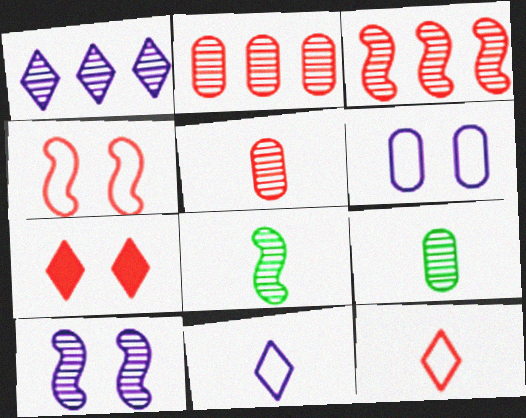[[3, 8, 10]]